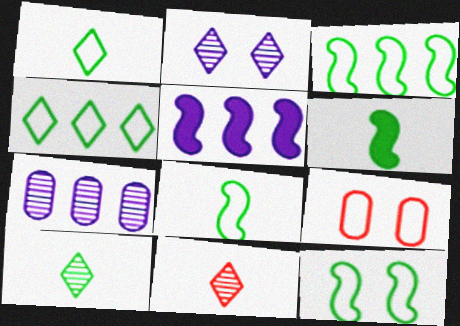[[3, 8, 12], 
[5, 9, 10]]